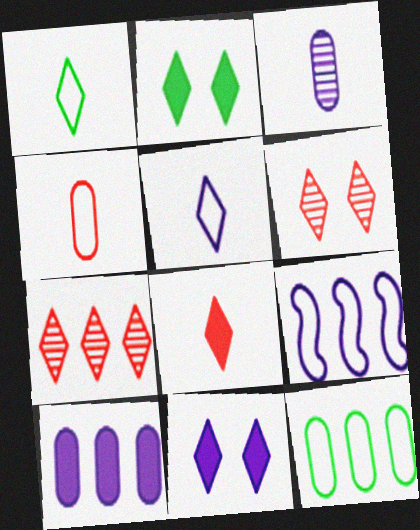[[1, 7, 11], 
[2, 5, 7], 
[3, 9, 11]]